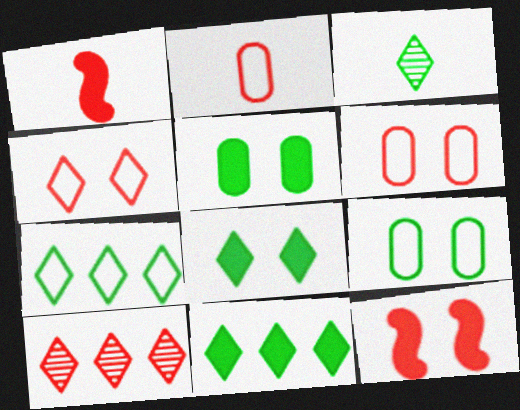[[1, 6, 10], 
[2, 10, 12], 
[3, 7, 8]]